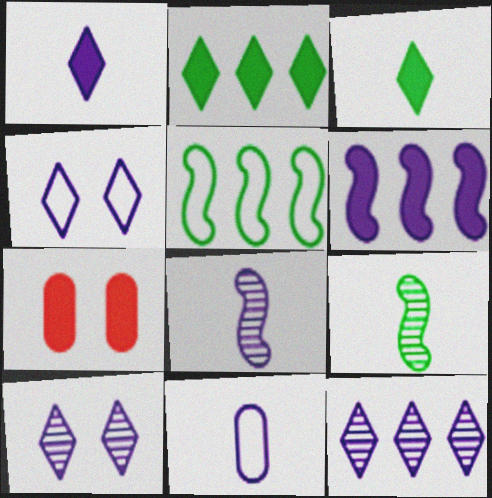[[1, 4, 12], 
[1, 8, 11], 
[3, 6, 7], 
[6, 10, 11]]